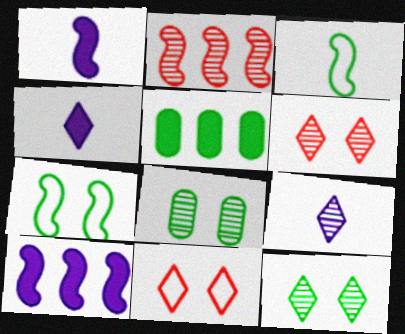[[1, 2, 7], 
[2, 8, 9], 
[3, 5, 12]]